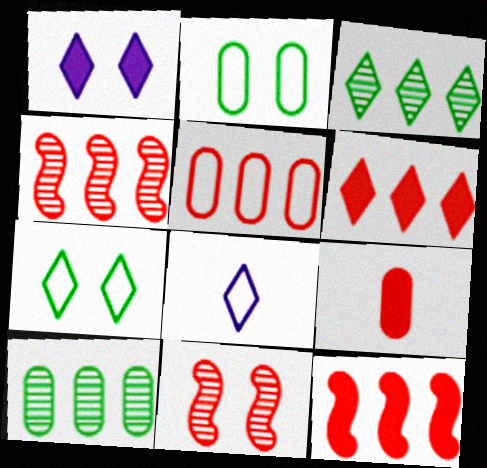[[1, 2, 11], 
[4, 5, 6]]